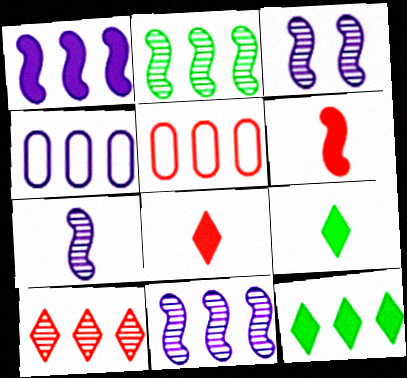[[3, 5, 9], 
[3, 7, 11], 
[5, 11, 12]]